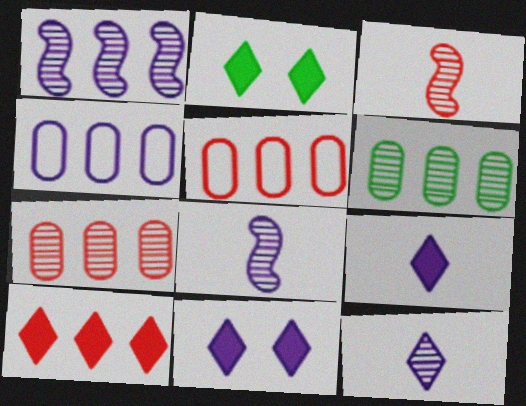[[2, 3, 4], 
[2, 5, 8], 
[2, 9, 10], 
[4, 8, 11]]